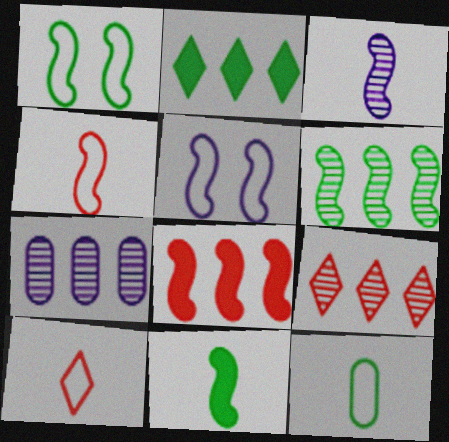[[1, 3, 8], 
[1, 6, 11], 
[3, 4, 11], 
[6, 7, 9]]